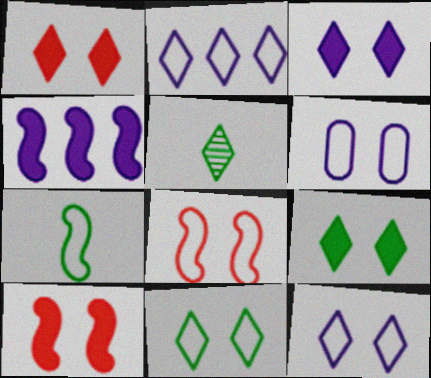[[1, 2, 5], 
[1, 3, 9], 
[6, 8, 11]]